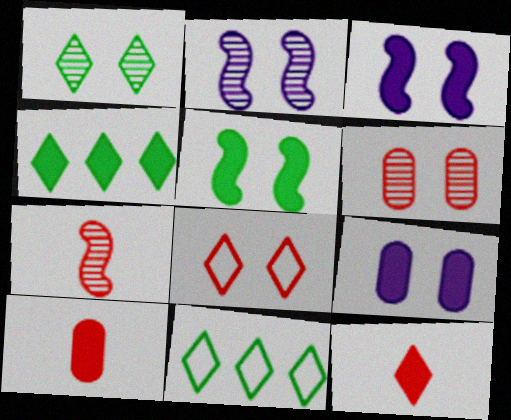[[1, 2, 6], 
[2, 10, 11], 
[3, 4, 10], 
[7, 9, 11]]